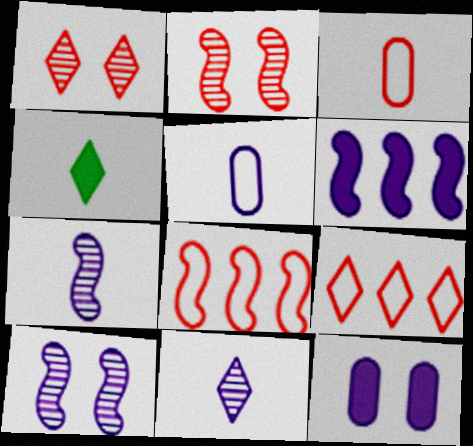[[3, 4, 7]]